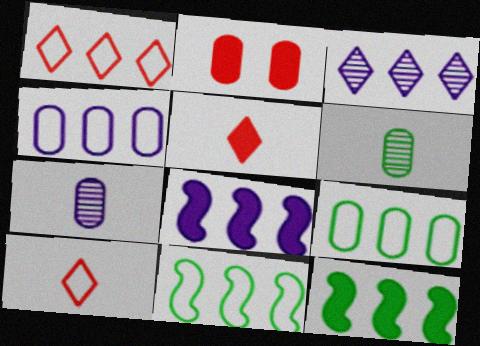[[1, 4, 11], 
[2, 4, 6], 
[2, 7, 9], 
[3, 4, 8]]